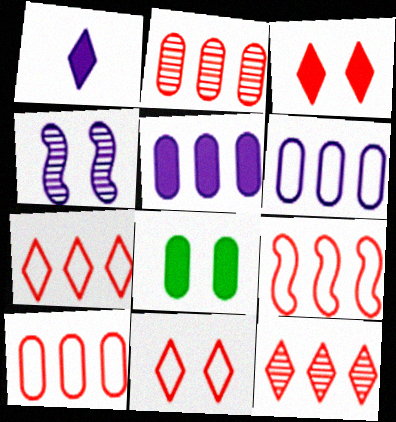[[1, 4, 6], 
[4, 8, 11], 
[7, 9, 10]]